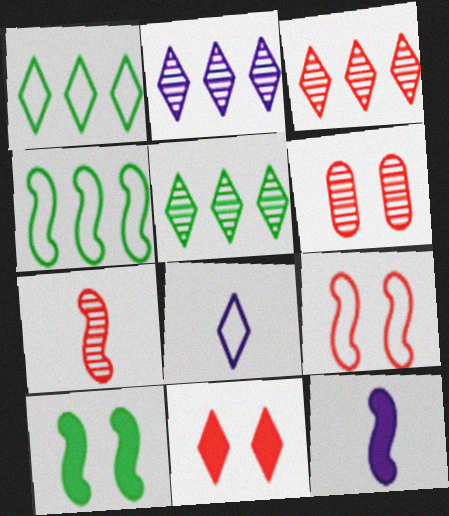[[1, 6, 12], 
[2, 3, 5], 
[3, 6, 7], 
[5, 8, 11], 
[6, 9, 11]]